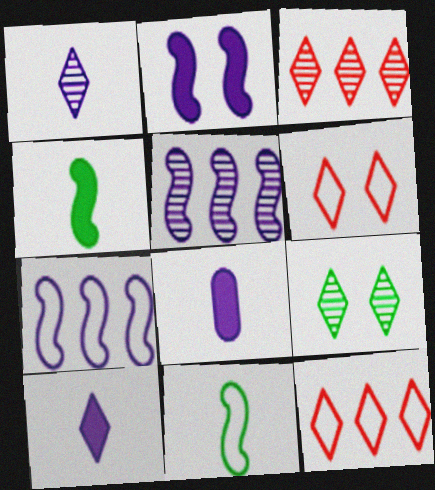[[1, 3, 9], 
[9, 10, 12]]